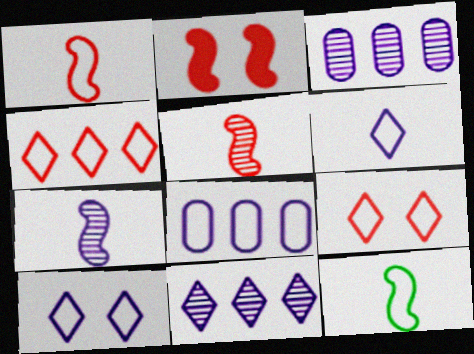[[8, 9, 12]]